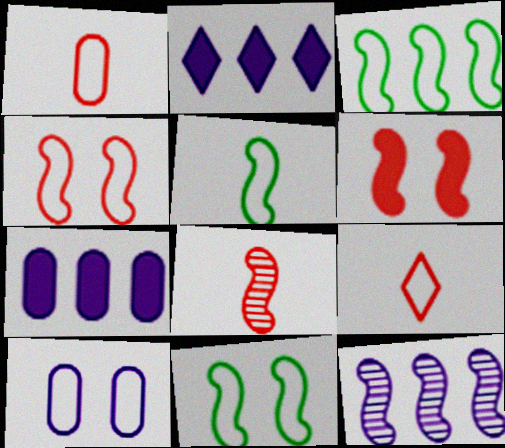[[3, 5, 11], 
[3, 9, 10], 
[5, 6, 12]]